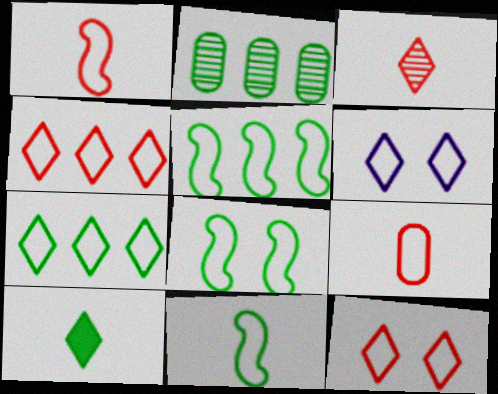[[2, 8, 10], 
[5, 6, 9], 
[5, 8, 11]]